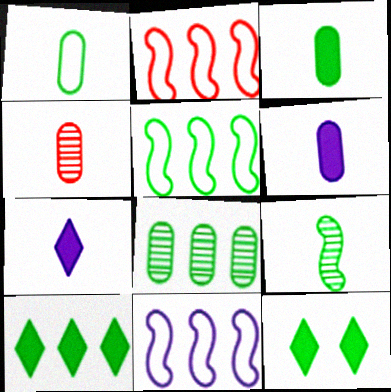[[1, 4, 6], 
[2, 5, 11], 
[4, 11, 12], 
[5, 8, 10]]